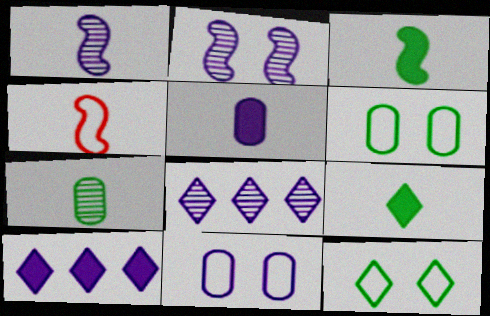[[1, 3, 4], 
[1, 10, 11]]